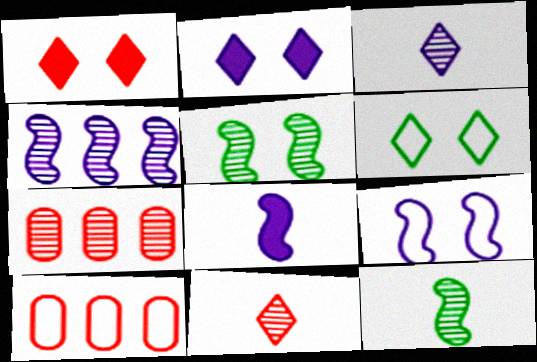[[2, 10, 12], 
[3, 5, 7], 
[4, 8, 9], 
[6, 7, 8]]